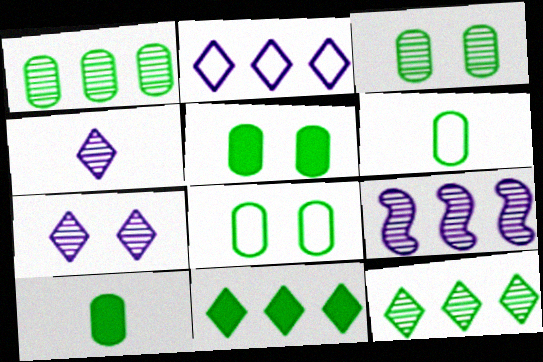[[1, 5, 6], 
[1, 8, 10], 
[3, 5, 8]]